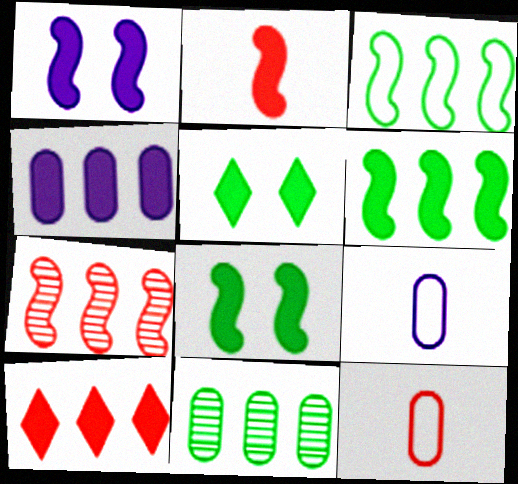[[1, 2, 6], 
[2, 4, 5], 
[4, 6, 10], 
[5, 7, 9]]